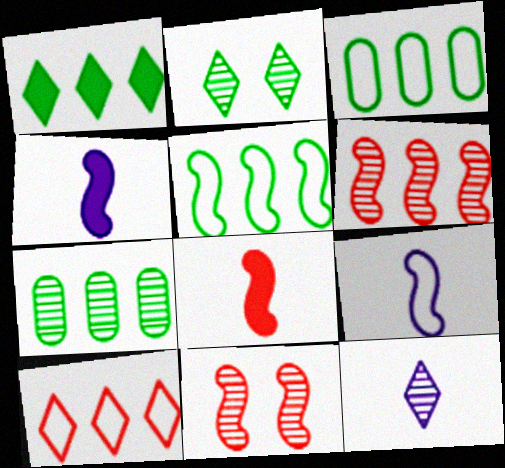[[1, 5, 7], 
[4, 5, 11], 
[7, 11, 12]]